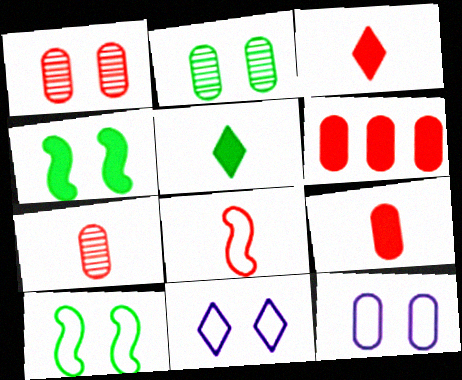[[1, 4, 11], 
[3, 7, 8]]